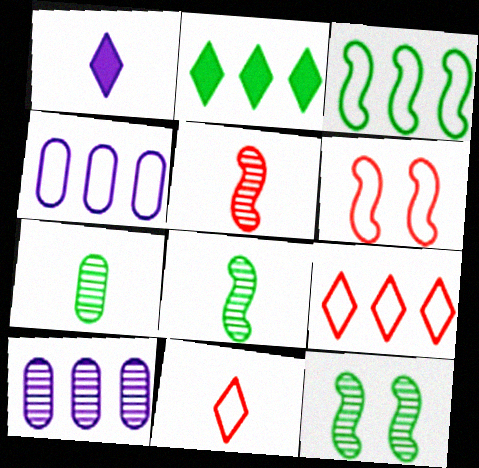[[3, 4, 9]]